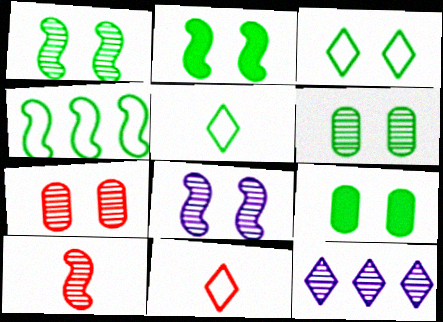[[1, 3, 9], 
[2, 3, 6], 
[6, 10, 12]]